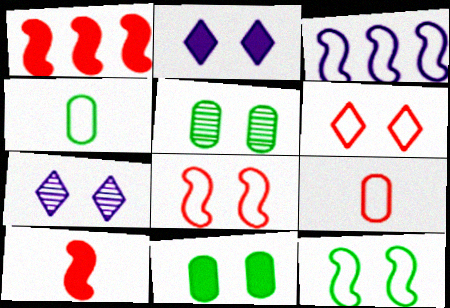[[1, 4, 7], 
[2, 5, 8], 
[3, 4, 6], 
[7, 8, 11]]